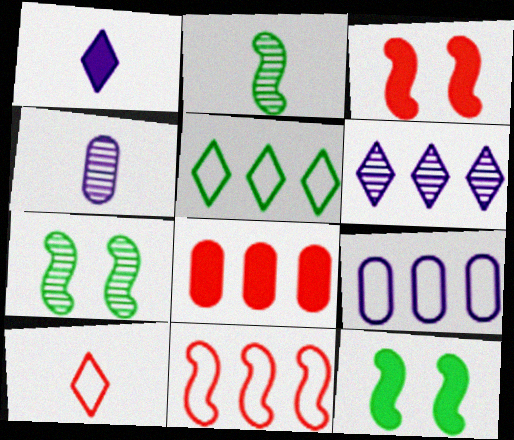[[1, 8, 12], 
[3, 4, 5], 
[5, 9, 11]]